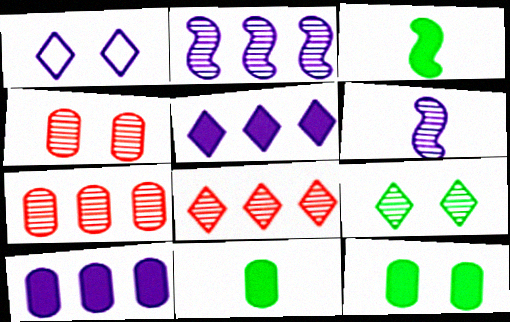[[1, 3, 7], 
[1, 6, 10], 
[6, 7, 9]]